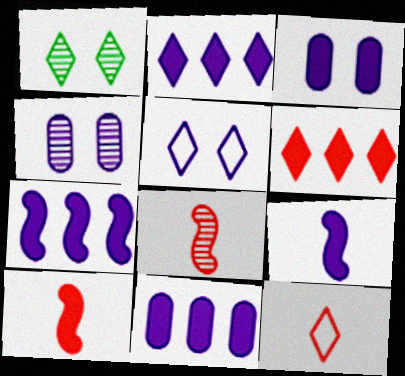[[1, 2, 12], 
[2, 3, 9], 
[2, 7, 11]]